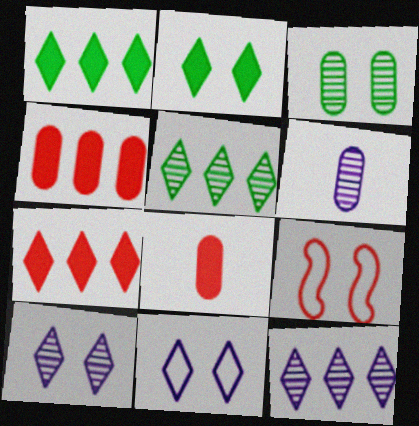[[1, 6, 9]]